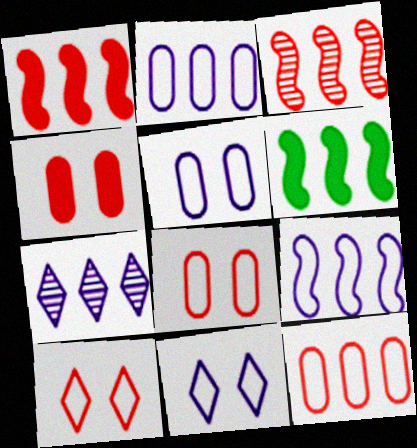[[3, 6, 9], 
[6, 7, 12]]